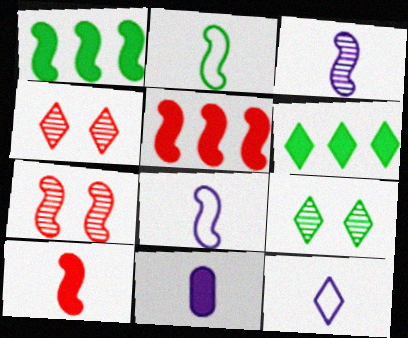[[1, 7, 8], 
[2, 3, 10], 
[3, 11, 12], 
[4, 6, 12]]